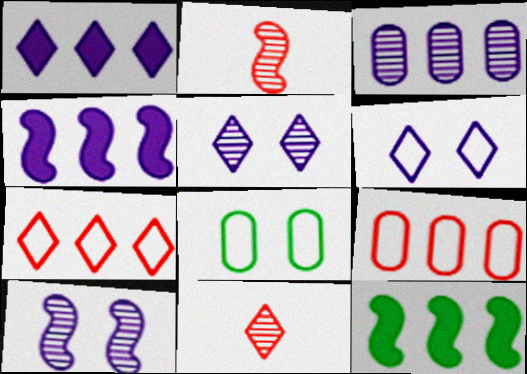[[1, 2, 8], 
[3, 7, 12], 
[4, 8, 11]]